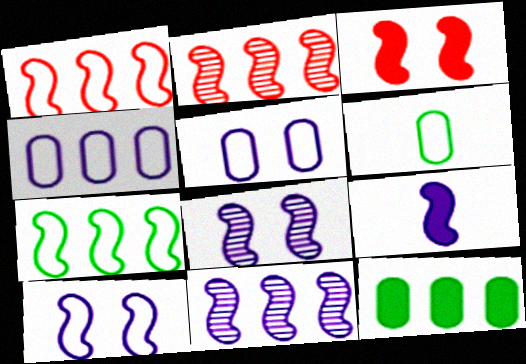[[9, 10, 11]]